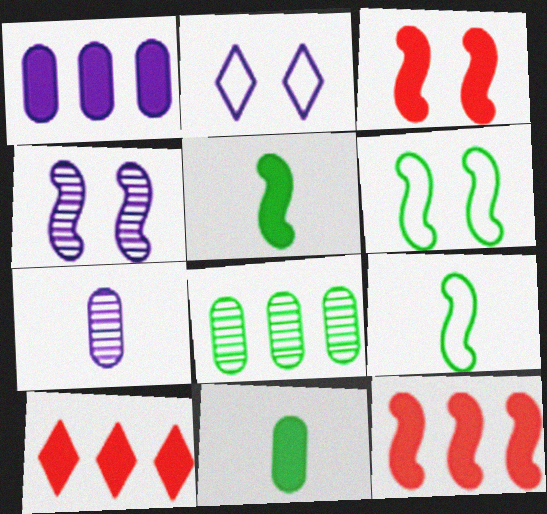[[3, 4, 6], 
[4, 9, 12], 
[6, 7, 10]]